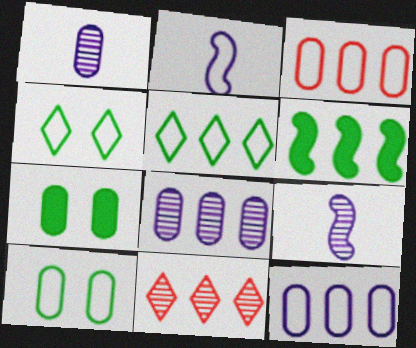[[1, 3, 7], 
[2, 3, 4], 
[2, 7, 11], 
[6, 11, 12]]